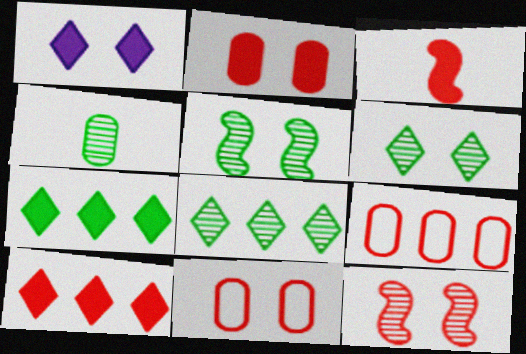[[1, 5, 11], 
[2, 3, 10], 
[4, 5, 8]]